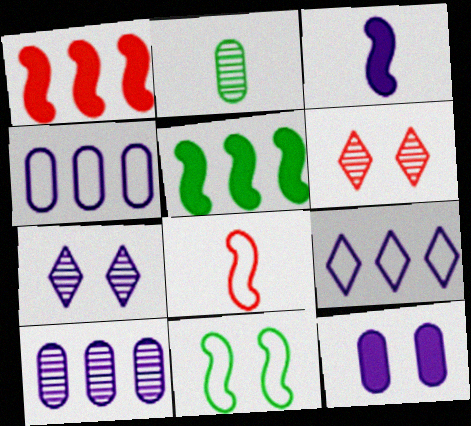[[3, 4, 7], 
[6, 11, 12]]